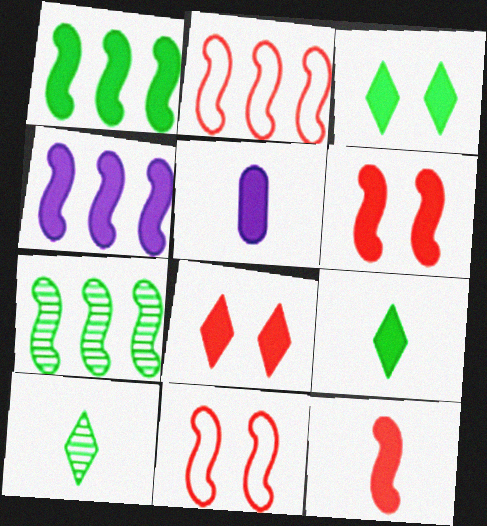[[1, 5, 8], 
[2, 4, 7], 
[5, 9, 12]]